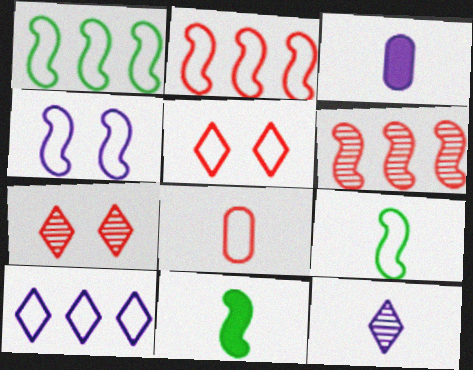[[1, 3, 7], 
[2, 4, 9], 
[2, 5, 8], 
[4, 6, 11], 
[8, 11, 12]]